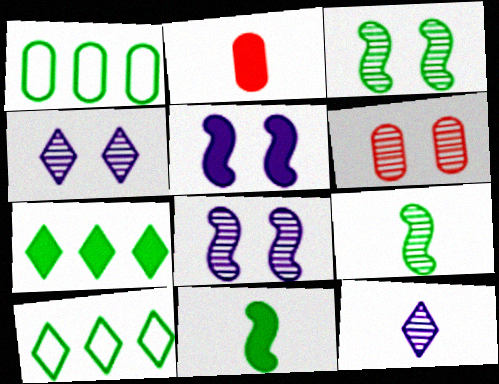[[2, 5, 7], 
[2, 8, 10], 
[3, 4, 6]]